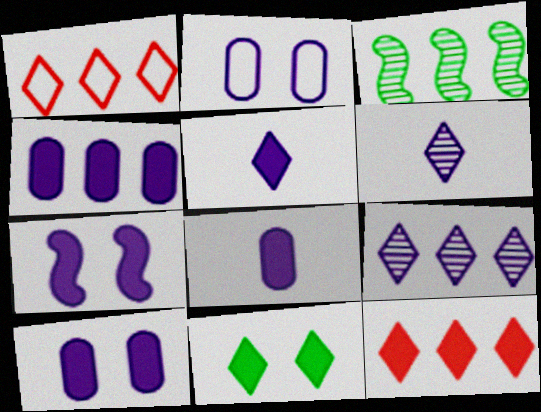[[1, 3, 4], 
[1, 6, 11], 
[4, 5, 7], 
[4, 8, 10], 
[5, 11, 12]]